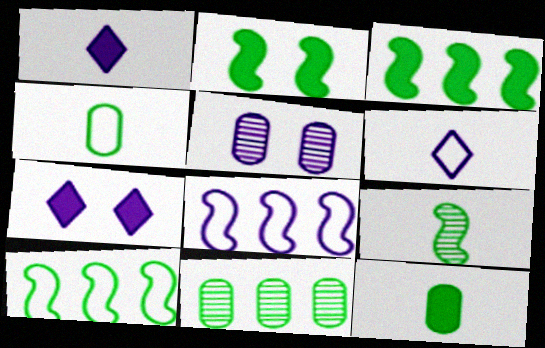[[1, 5, 8], 
[2, 9, 10]]